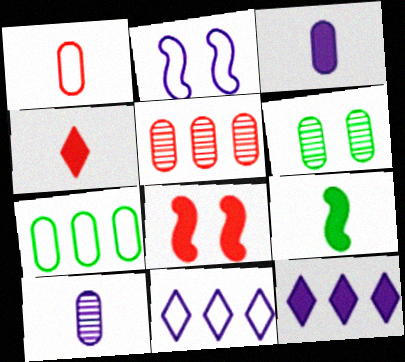[[2, 10, 12], 
[3, 4, 9], 
[5, 6, 10]]